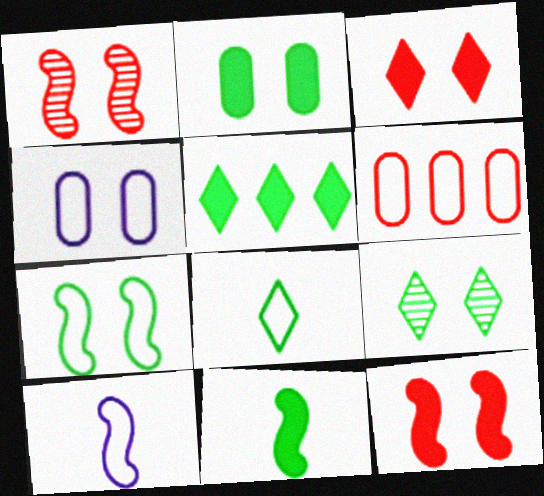[[2, 5, 11], 
[2, 7, 9], 
[4, 9, 12], 
[5, 8, 9]]